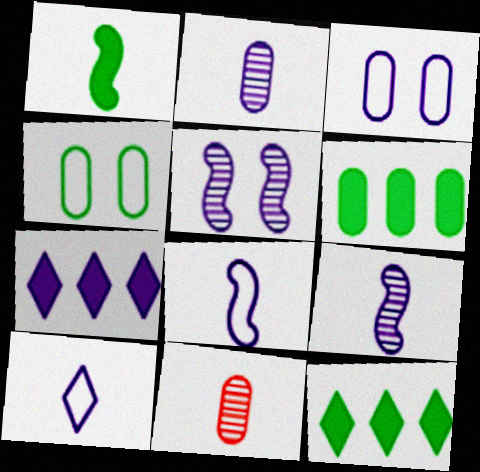[[1, 10, 11], 
[3, 6, 11], 
[3, 7, 9]]